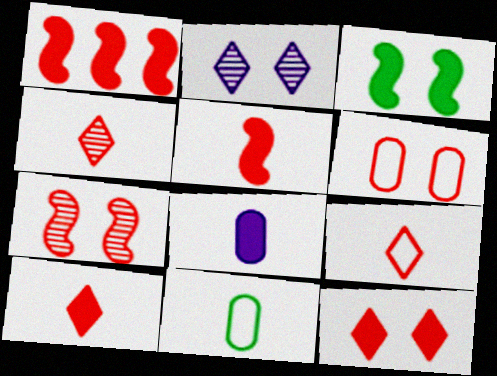[[1, 2, 11], 
[1, 4, 6], 
[2, 3, 6], 
[4, 9, 10], 
[6, 7, 12]]